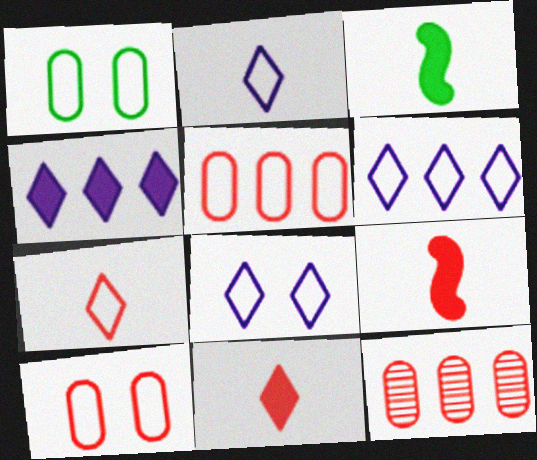[[2, 6, 8], 
[3, 8, 12]]